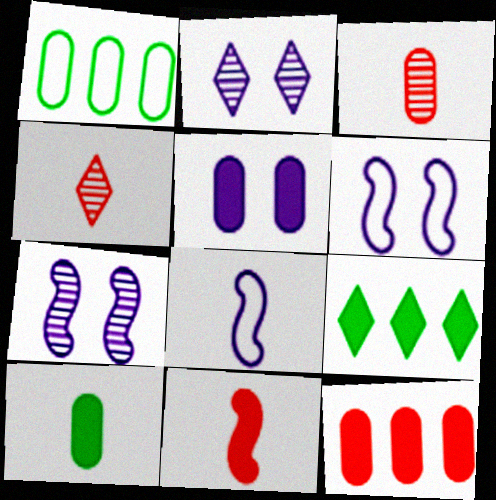[[1, 2, 11], 
[1, 3, 5], 
[2, 5, 6], 
[3, 6, 9], 
[4, 8, 10], 
[5, 9, 11], 
[5, 10, 12]]